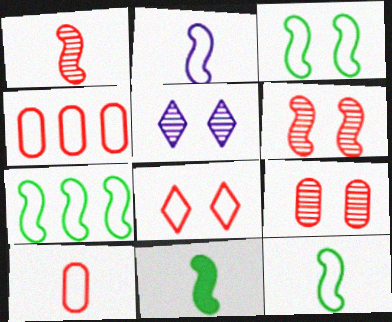[[1, 2, 11], 
[3, 7, 12], 
[4, 5, 11]]